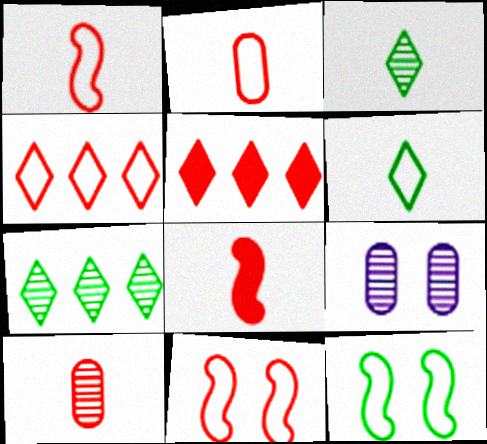[[2, 4, 11], 
[5, 10, 11]]